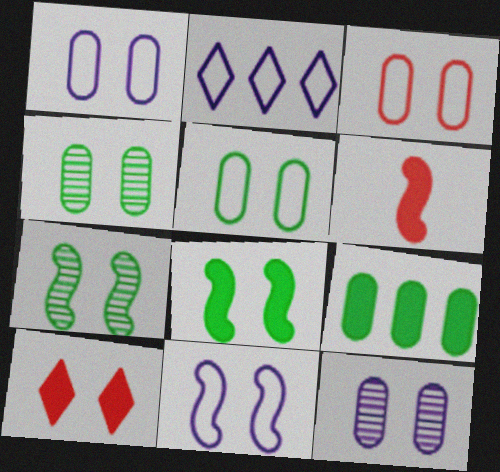[[1, 3, 5], 
[1, 7, 10], 
[2, 4, 6], 
[4, 10, 11]]